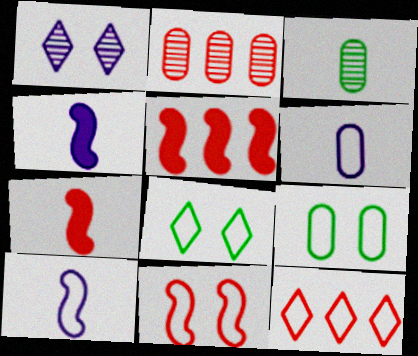[[2, 4, 8], 
[2, 5, 12], 
[9, 10, 12]]